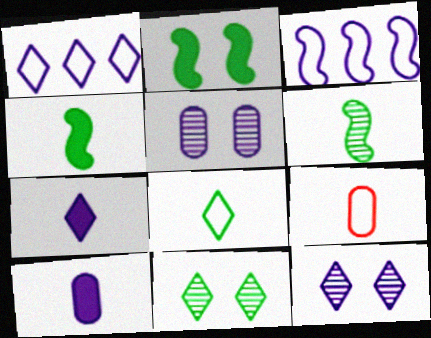[[1, 7, 12], 
[3, 5, 7], 
[3, 10, 12], 
[6, 7, 9]]